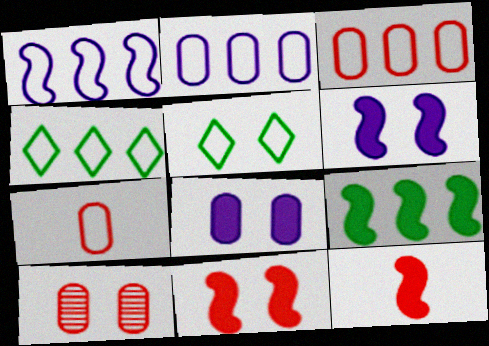[[1, 3, 4], 
[1, 5, 7], 
[5, 6, 10], 
[6, 9, 12]]